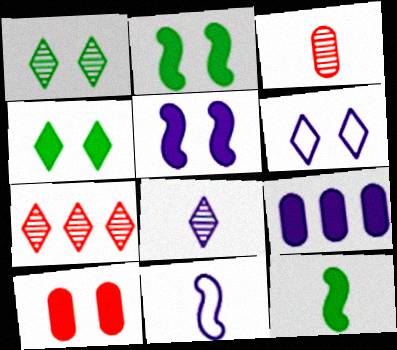[[1, 7, 8], 
[4, 5, 10]]